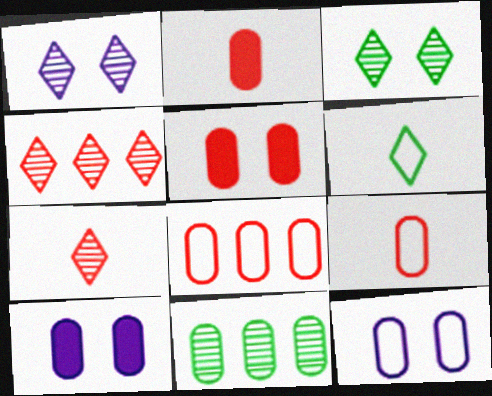[[2, 11, 12], 
[9, 10, 11]]